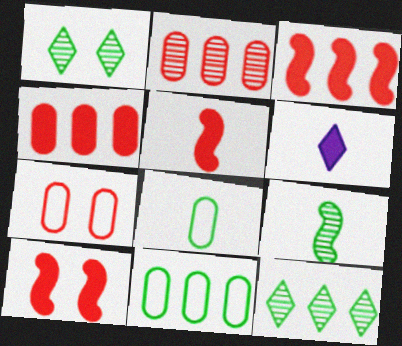[[3, 5, 10]]